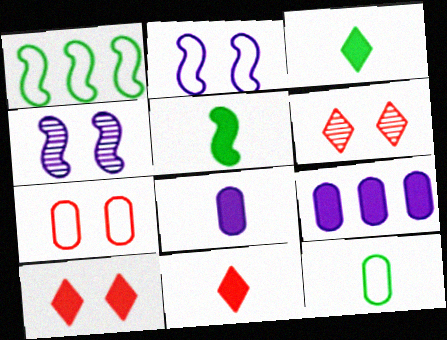[[1, 6, 8], 
[5, 8, 11], 
[5, 9, 10]]